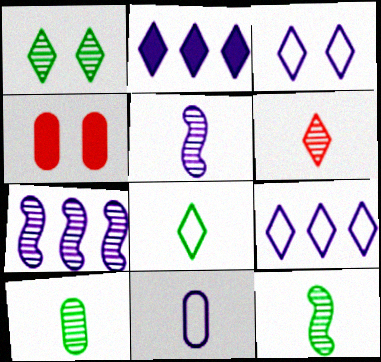[[4, 7, 8], 
[4, 9, 12], 
[5, 6, 10]]